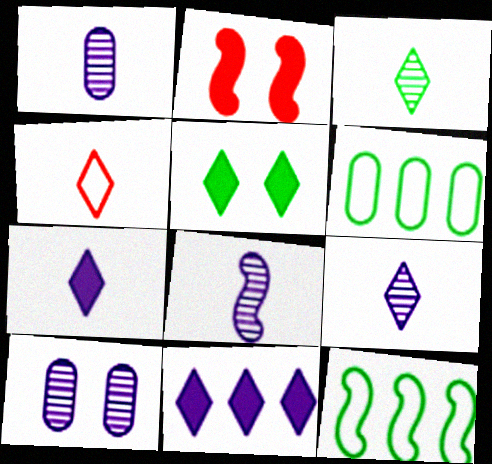[[1, 8, 9], 
[2, 6, 9], 
[2, 8, 12], 
[3, 4, 7]]